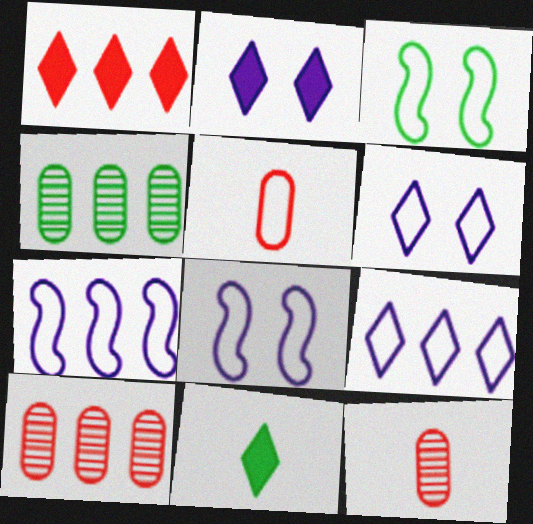[[1, 2, 11], 
[1, 4, 7], 
[3, 4, 11], 
[3, 5, 9], 
[8, 10, 11]]